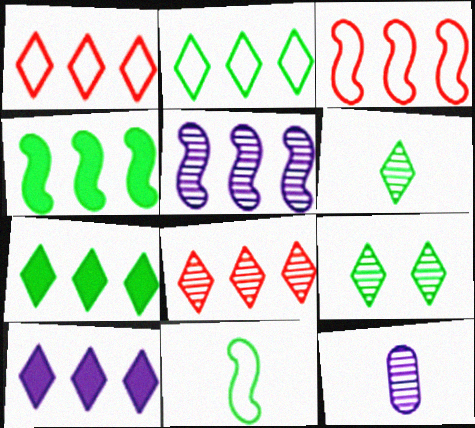[[2, 8, 10], 
[3, 4, 5]]